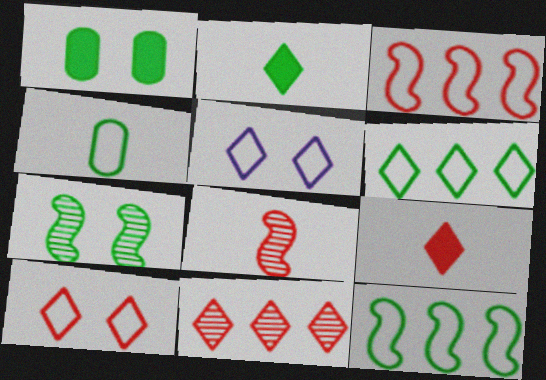[[2, 5, 11], 
[3, 4, 5], 
[9, 10, 11]]